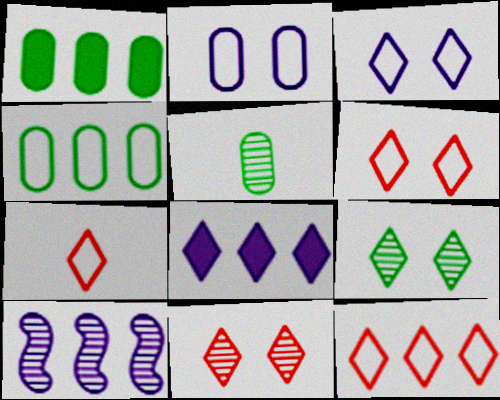[[1, 10, 12], 
[5, 10, 11], 
[6, 7, 12], 
[7, 8, 9]]